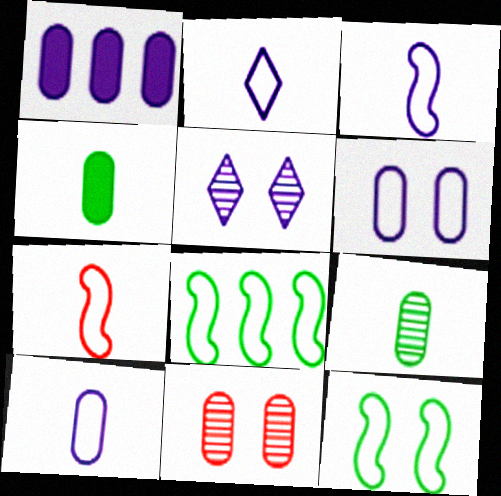[[1, 3, 5], 
[2, 3, 10]]